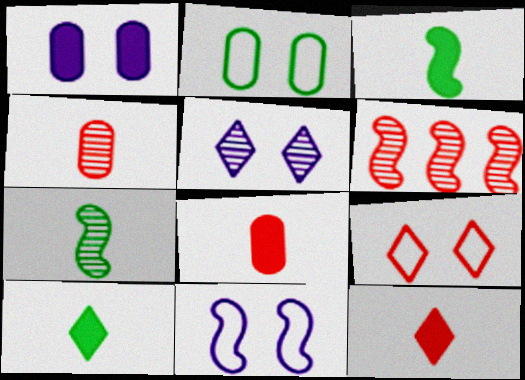[[1, 5, 11], 
[2, 9, 11], 
[3, 6, 11], 
[6, 8, 9]]